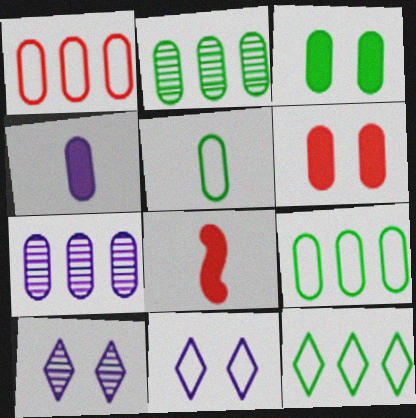[[2, 3, 5], 
[2, 8, 11], 
[5, 6, 7], 
[8, 9, 10]]